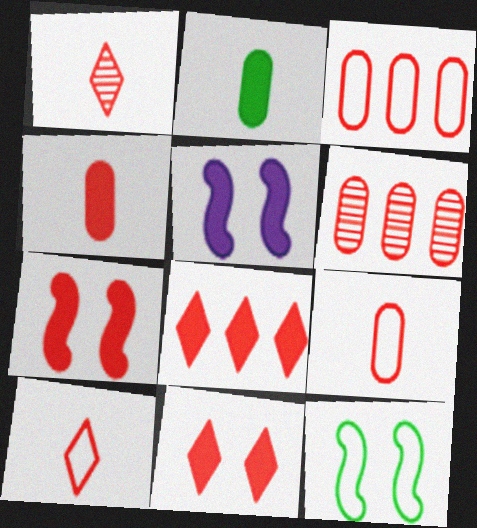[[1, 3, 7], 
[2, 5, 8], 
[4, 7, 8], 
[6, 7, 10]]